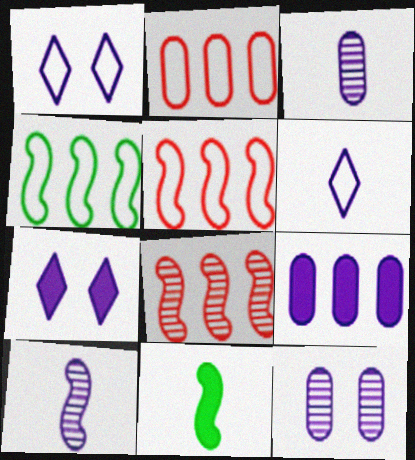[[1, 9, 10]]